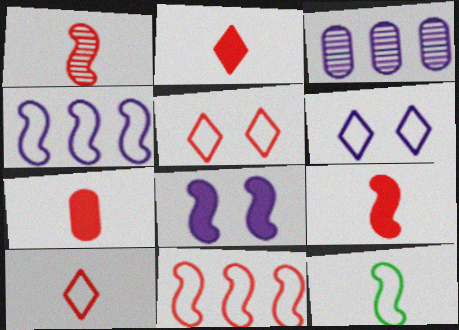[[1, 7, 10], 
[2, 7, 9]]